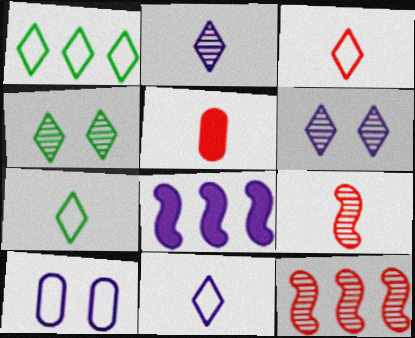[[2, 8, 10], 
[3, 5, 9], 
[3, 7, 11]]